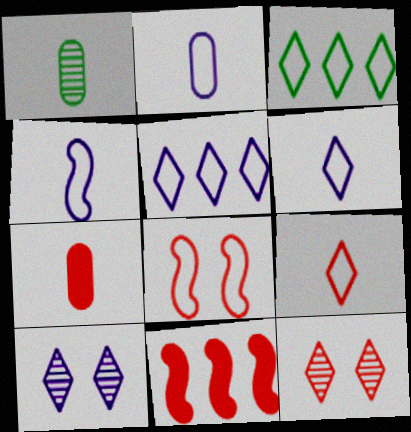[[1, 2, 7], 
[2, 3, 8], 
[2, 4, 6]]